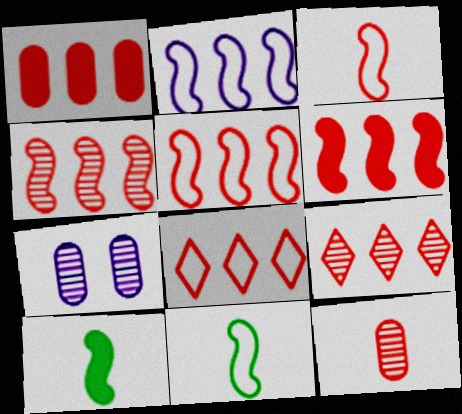[[1, 4, 8], 
[1, 5, 9], 
[4, 5, 6], 
[7, 8, 10]]